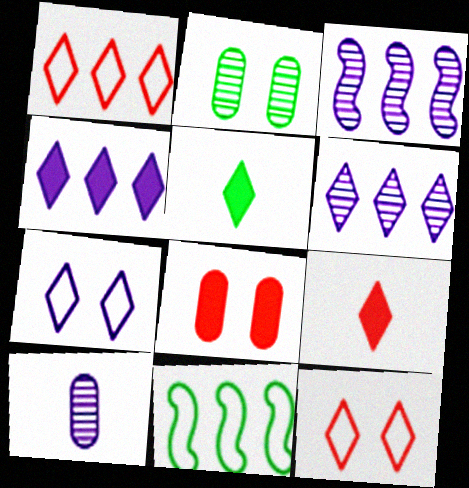[[2, 5, 11], 
[5, 6, 12]]